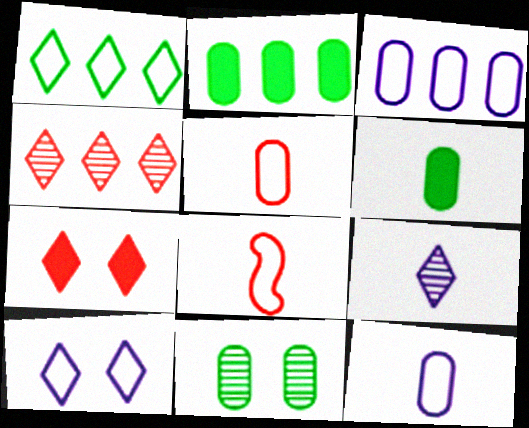[[1, 7, 9], 
[6, 8, 9]]